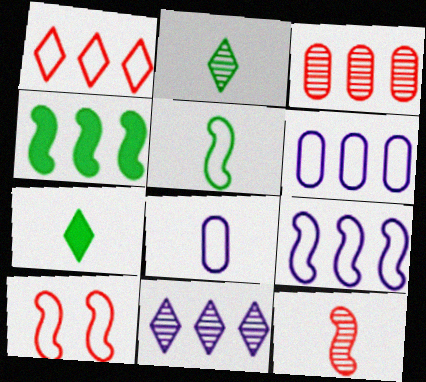[[5, 9, 10], 
[7, 8, 12]]